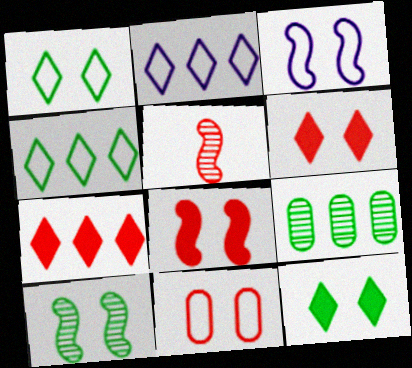[[1, 3, 11], 
[3, 8, 10], 
[5, 7, 11]]